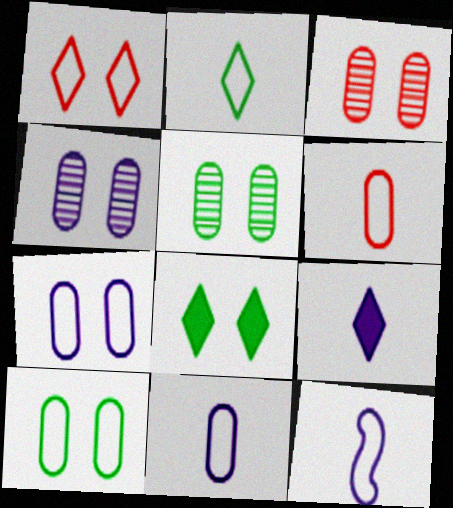[[2, 6, 12], 
[3, 4, 5]]